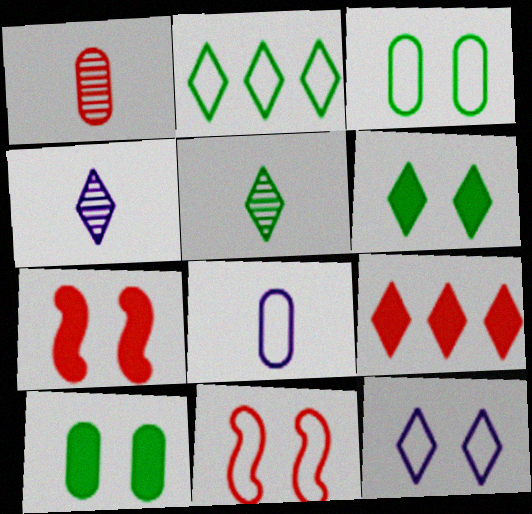[[1, 9, 11], 
[2, 5, 6], 
[2, 8, 11], 
[3, 11, 12], 
[5, 9, 12]]